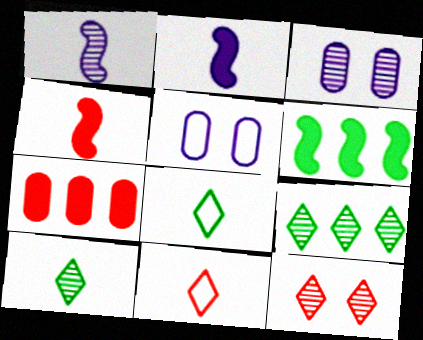[[3, 6, 11], 
[4, 5, 9]]